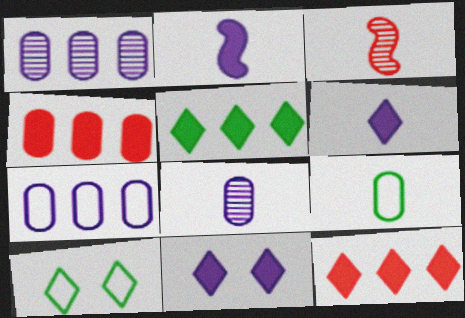[[3, 6, 9]]